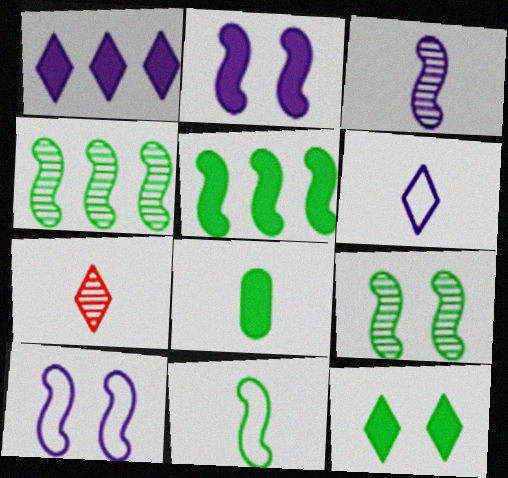[[5, 8, 12], 
[5, 9, 11]]